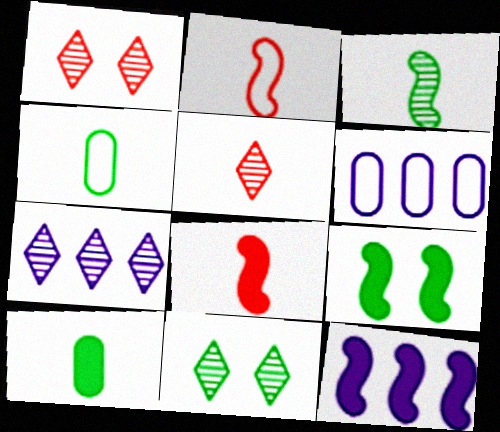[[1, 4, 12], 
[5, 6, 9], 
[5, 7, 11], 
[6, 7, 12], 
[6, 8, 11], 
[8, 9, 12]]